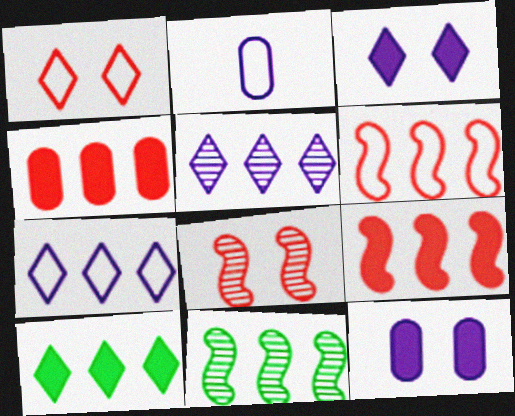[[2, 8, 10], 
[4, 7, 11]]